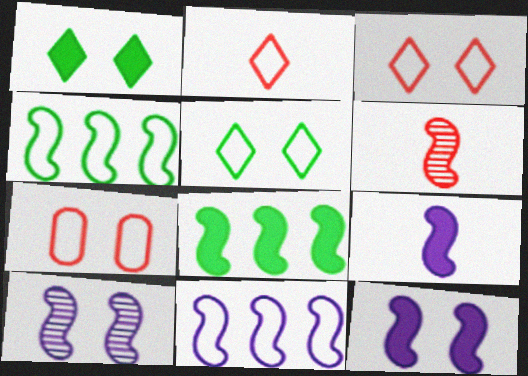[[1, 7, 10], 
[4, 6, 12], 
[9, 10, 11]]